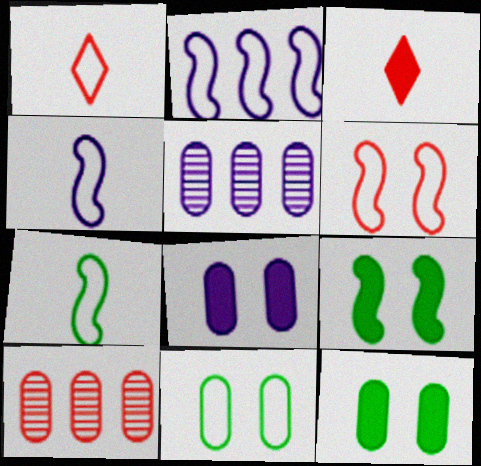[[1, 2, 11], 
[1, 5, 9], 
[2, 6, 7], 
[3, 6, 10]]